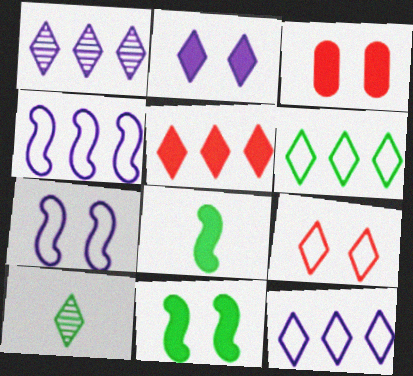[[1, 5, 6], 
[2, 3, 11], 
[3, 4, 10]]